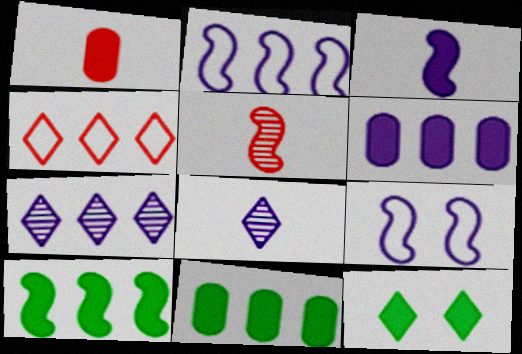[[2, 6, 7], 
[4, 8, 12], 
[5, 9, 10], 
[6, 8, 9]]